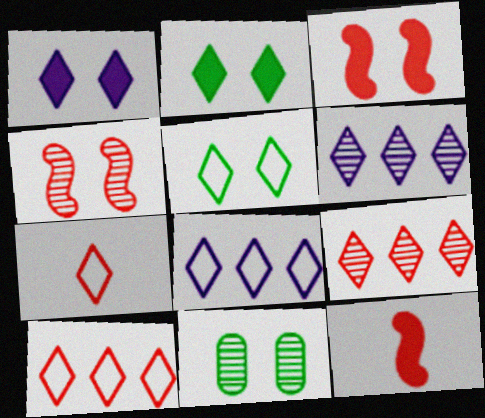[[2, 6, 7], 
[5, 7, 8], 
[8, 11, 12]]